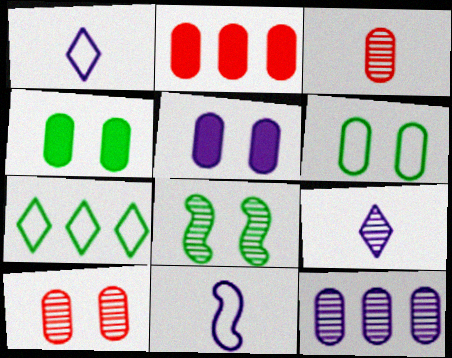[[1, 2, 8], 
[5, 6, 10]]